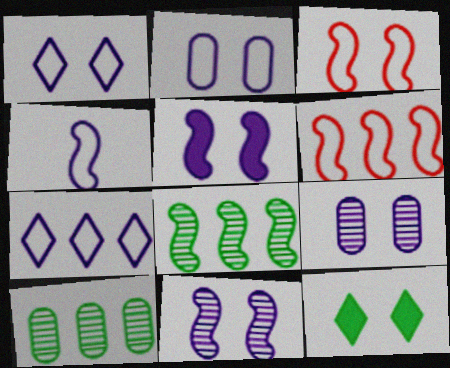[[1, 5, 9], 
[2, 4, 7], 
[3, 9, 12]]